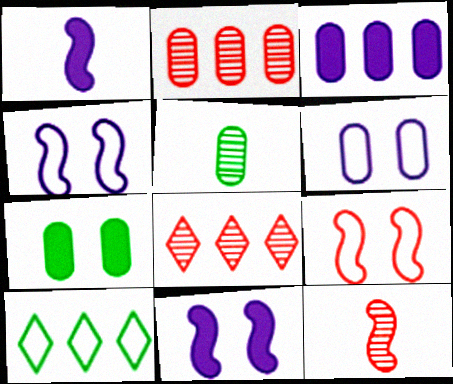[]